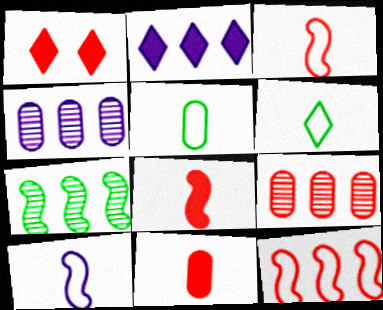[[1, 3, 9]]